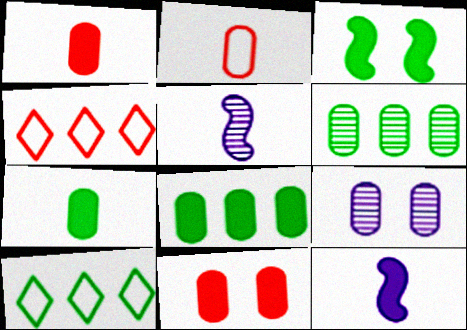[[2, 8, 9], 
[5, 10, 11]]